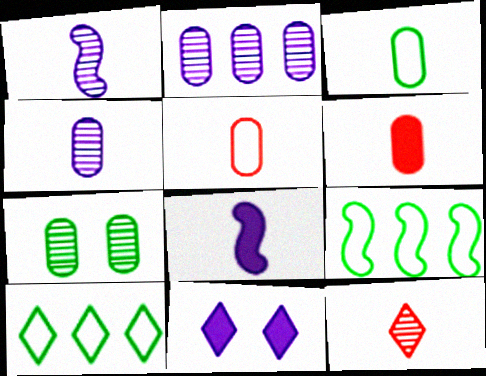[[3, 4, 6], 
[3, 8, 12], 
[10, 11, 12]]